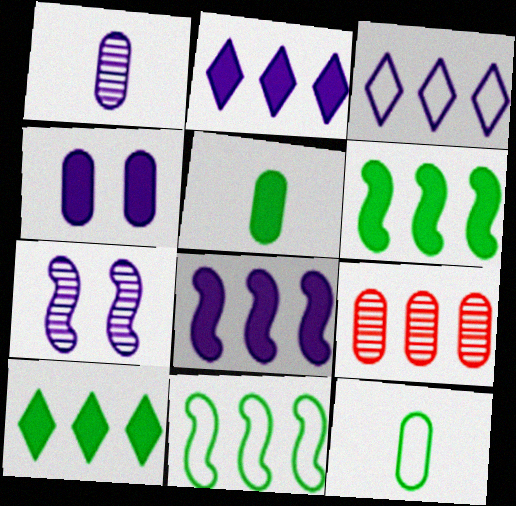[[2, 9, 11], 
[3, 6, 9], 
[4, 9, 12]]